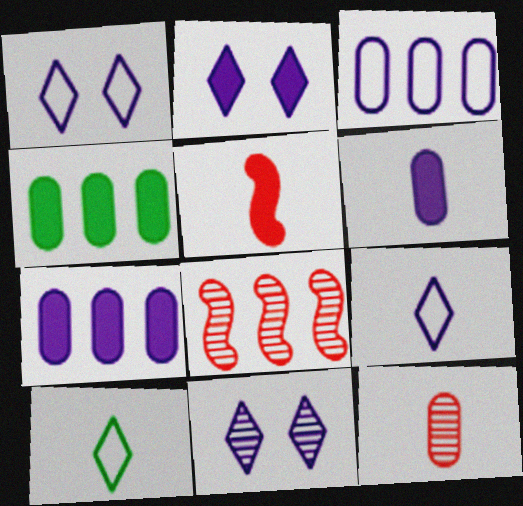[[1, 2, 11], 
[2, 4, 5]]